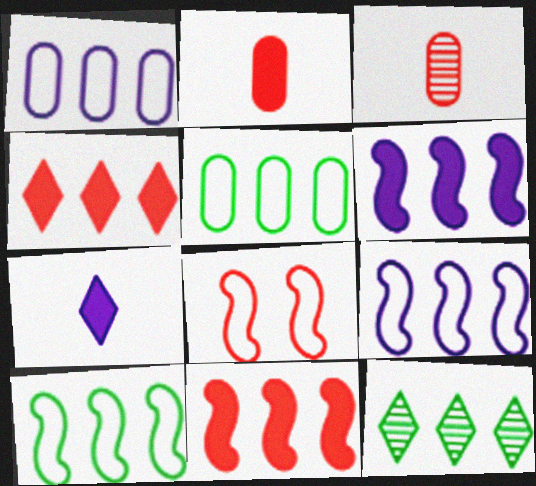[[1, 11, 12], 
[3, 4, 8]]